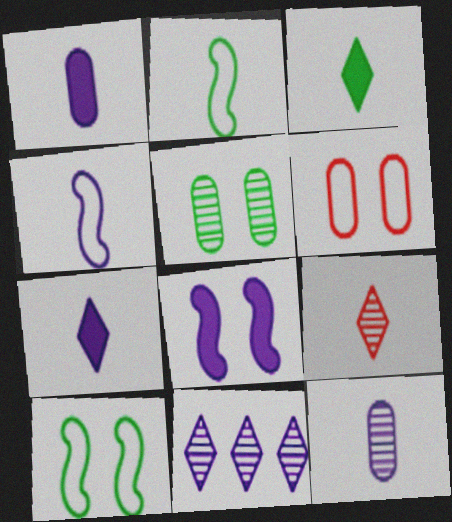[[1, 2, 9], 
[4, 7, 12]]